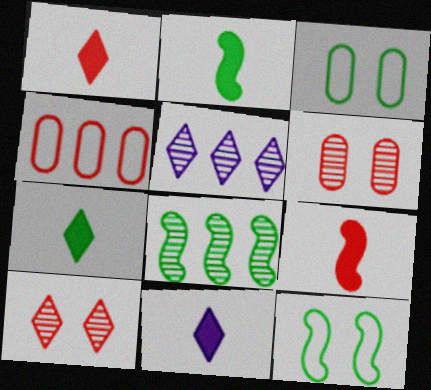[[1, 7, 11], 
[2, 8, 12], 
[3, 5, 9], 
[3, 7, 8], 
[4, 9, 10]]